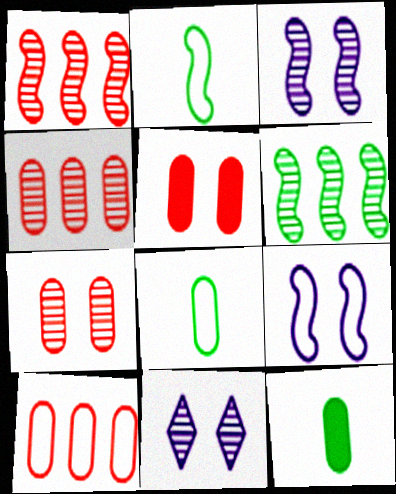[]